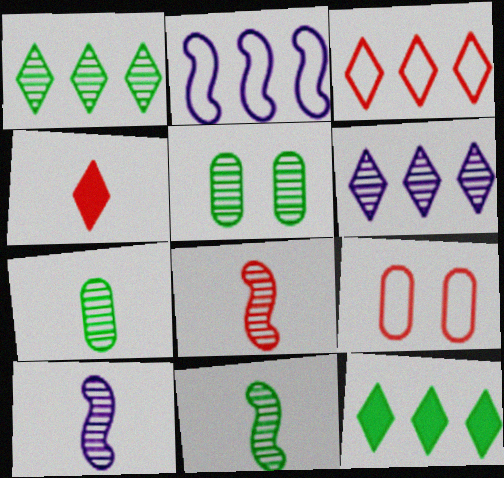[[1, 5, 11], 
[2, 4, 5], 
[3, 6, 12], 
[5, 6, 8], 
[8, 10, 11], 
[9, 10, 12]]